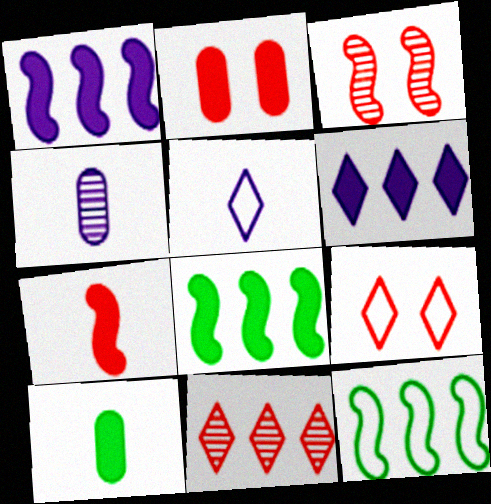[[2, 3, 9], 
[4, 8, 9]]